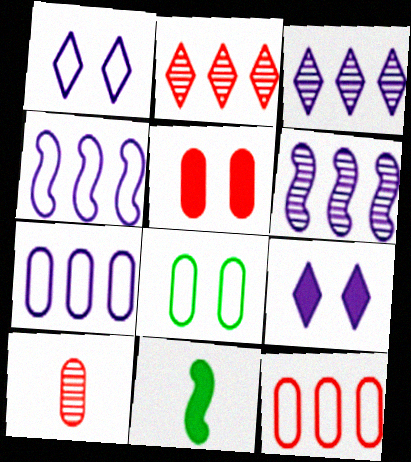[[5, 10, 12]]